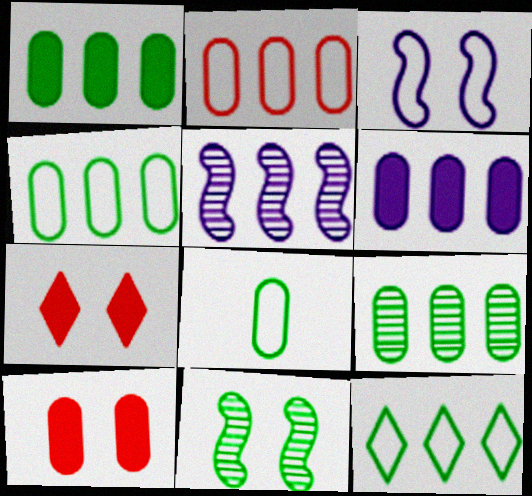[[1, 4, 9], 
[2, 6, 9], 
[5, 7, 8]]